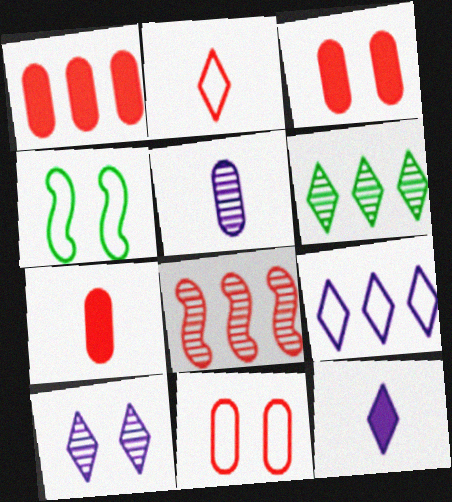[[1, 3, 7], 
[2, 3, 8], 
[3, 4, 10], 
[9, 10, 12]]